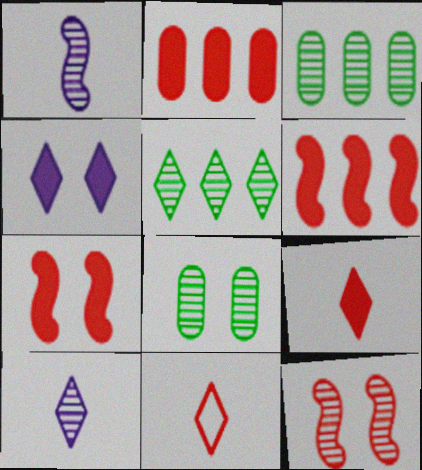[[2, 7, 9], 
[2, 11, 12], 
[3, 10, 12], 
[4, 5, 11]]